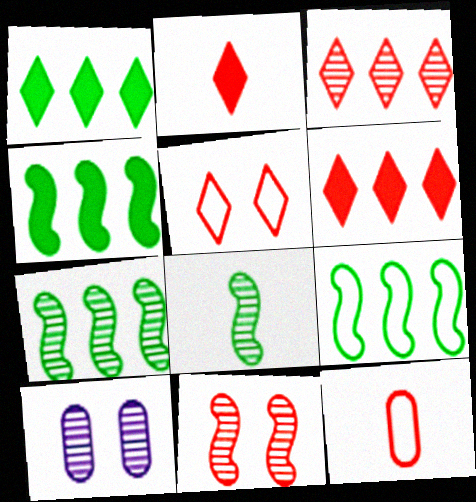[[2, 3, 5], 
[2, 9, 10], 
[3, 8, 10], 
[4, 7, 9], 
[6, 11, 12]]